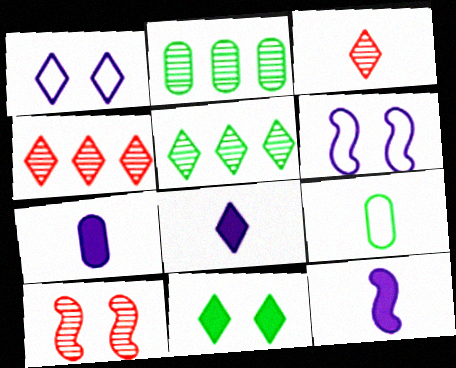[[3, 9, 12], 
[7, 8, 12]]